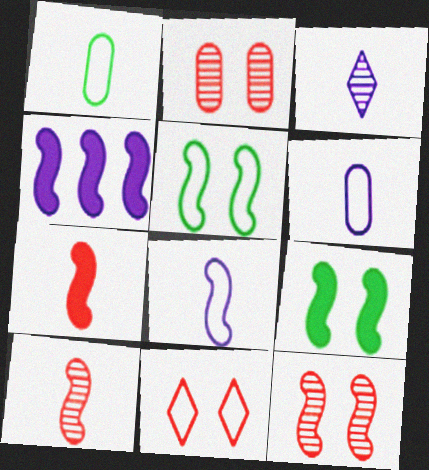[[1, 3, 7], 
[4, 5, 10], 
[4, 7, 9]]